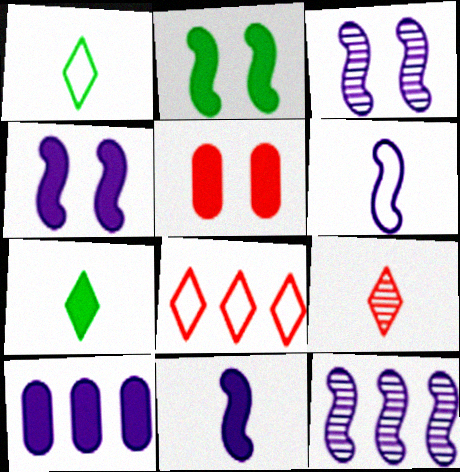[[1, 5, 12], 
[4, 6, 12]]